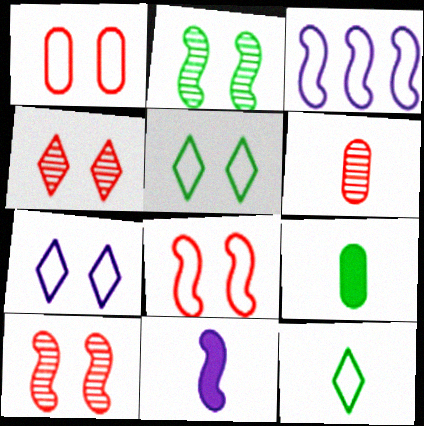[[1, 3, 12], 
[3, 4, 9], 
[6, 11, 12]]